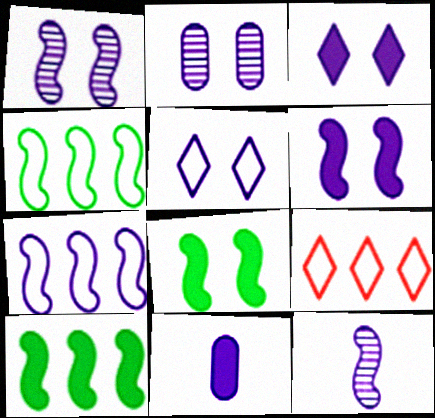[[2, 5, 6], 
[6, 7, 12]]